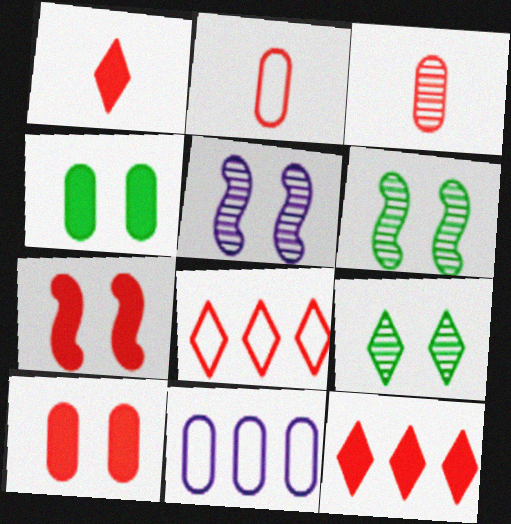[[1, 6, 11], 
[3, 4, 11], 
[3, 7, 8]]